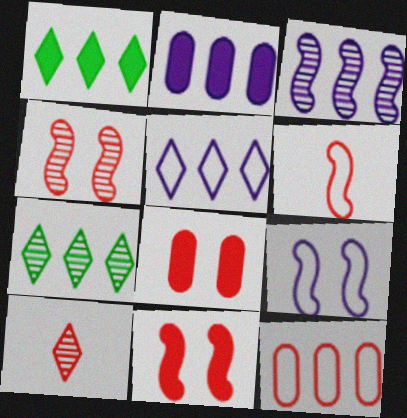[[1, 3, 12], 
[2, 3, 5], 
[10, 11, 12]]